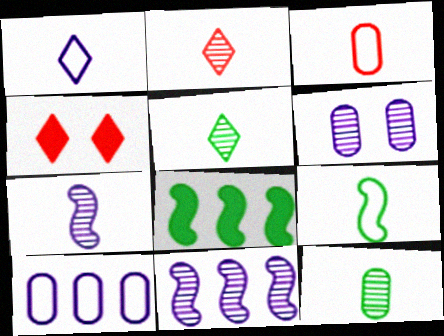[[1, 3, 9], 
[2, 7, 12]]